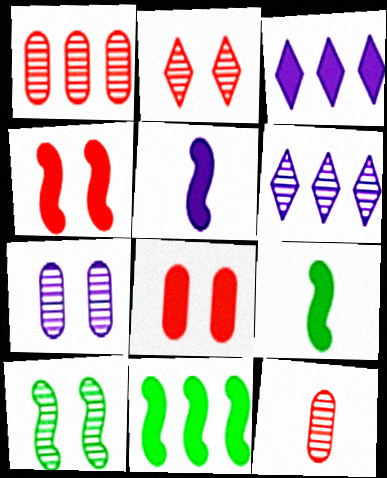[[2, 7, 10], 
[3, 8, 9], 
[4, 5, 11], 
[6, 10, 12]]